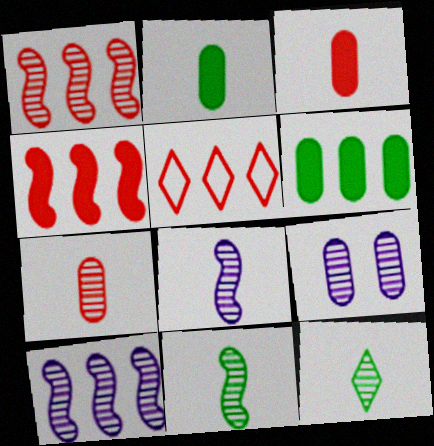[[1, 9, 12], 
[5, 6, 10], 
[7, 8, 12]]